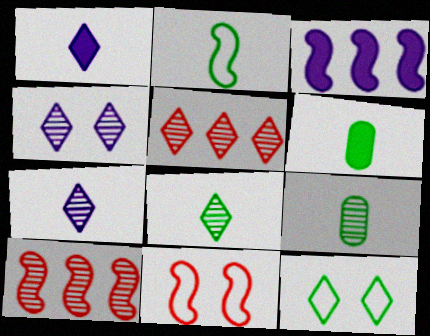[[1, 5, 12], 
[2, 6, 8], 
[4, 5, 8], 
[4, 9, 10]]